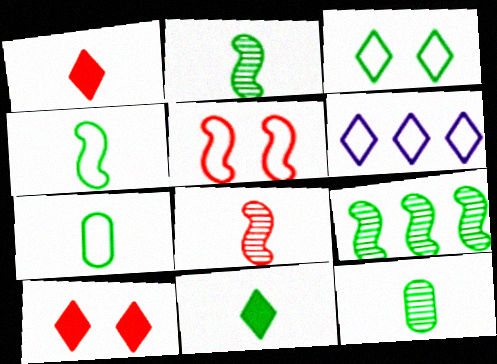[[2, 7, 11], 
[4, 11, 12], 
[5, 6, 7]]